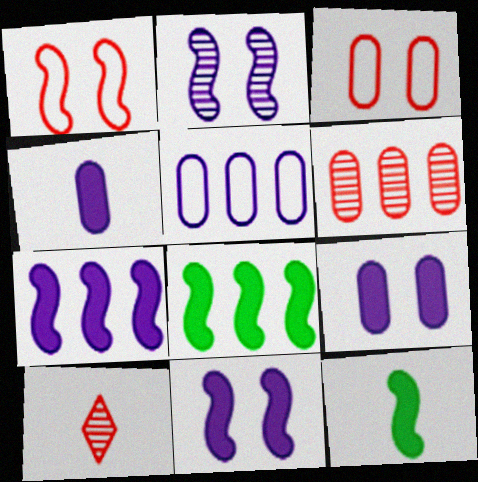[]